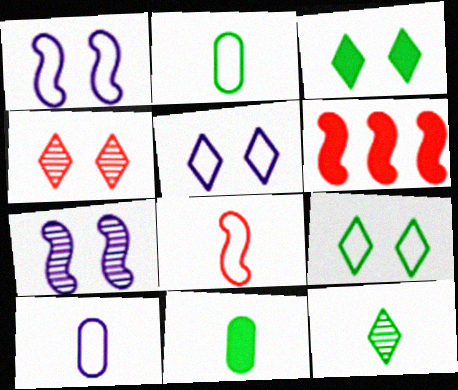[[3, 4, 5]]